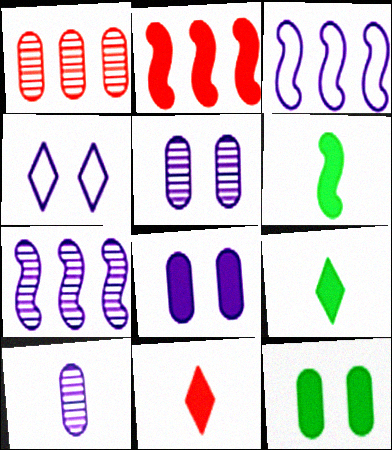[[1, 4, 6], 
[2, 8, 9]]